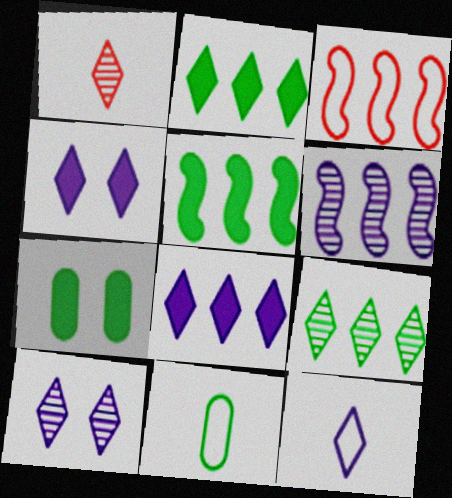[[1, 9, 10], 
[3, 5, 6], 
[8, 10, 12]]